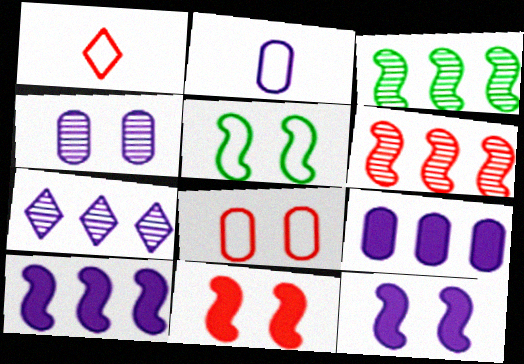[[2, 4, 9], 
[2, 7, 12]]